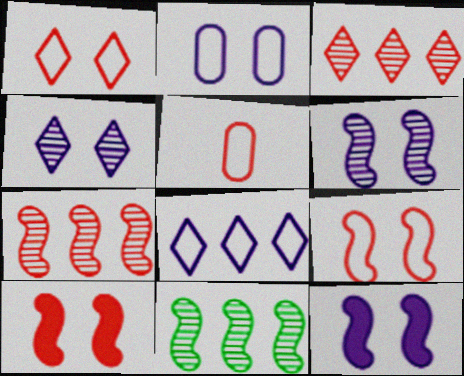[[2, 4, 12], 
[3, 5, 10]]